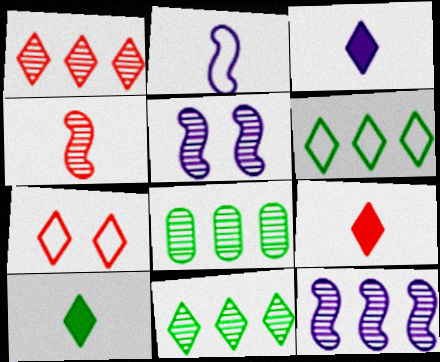[[1, 7, 9], 
[1, 8, 12], 
[3, 7, 11], 
[3, 9, 10]]